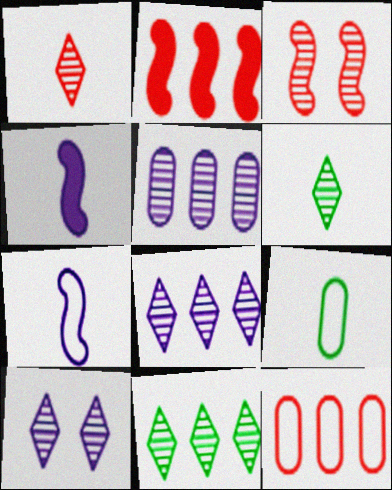[[1, 4, 9], 
[1, 10, 11], 
[2, 9, 10], 
[3, 5, 6]]